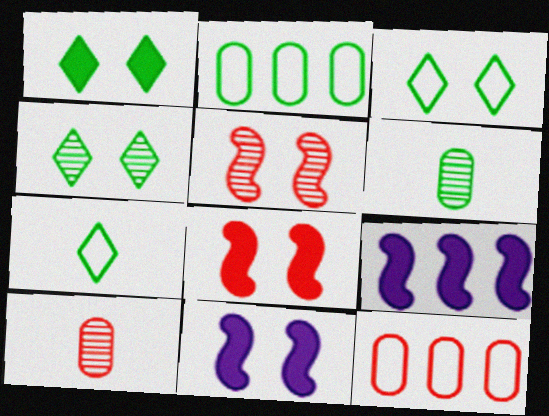[[1, 3, 4], 
[3, 9, 10]]